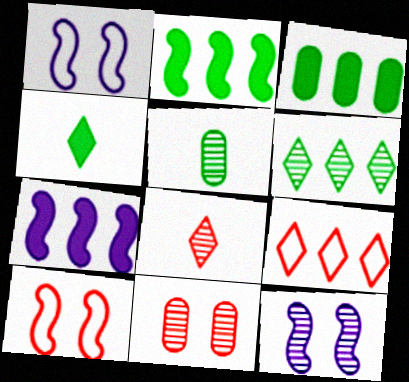[[1, 3, 8]]